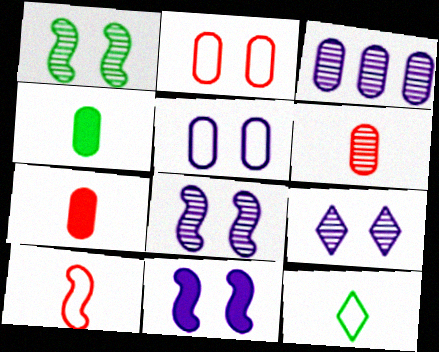[[2, 3, 4], 
[5, 9, 11]]